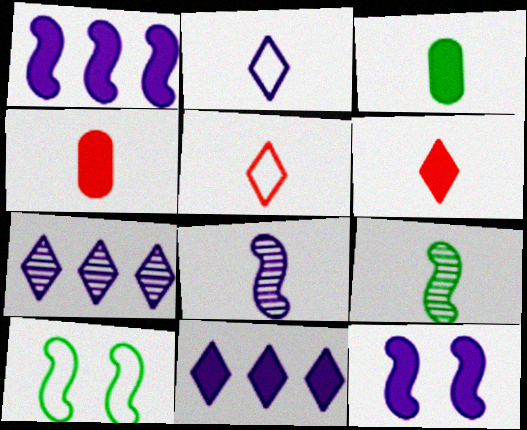[[2, 4, 9], 
[3, 5, 8], 
[4, 7, 10]]